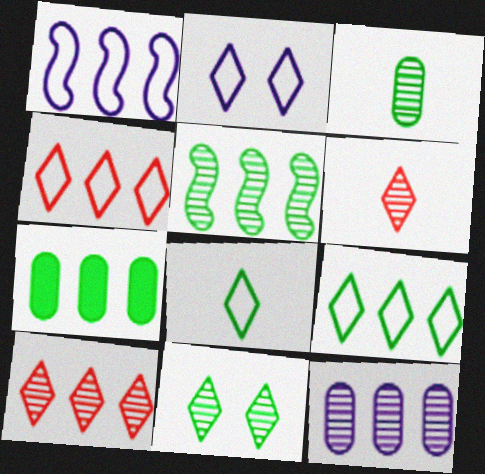[[1, 7, 10], 
[2, 4, 8], 
[3, 5, 11], 
[5, 7, 9], 
[5, 10, 12]]